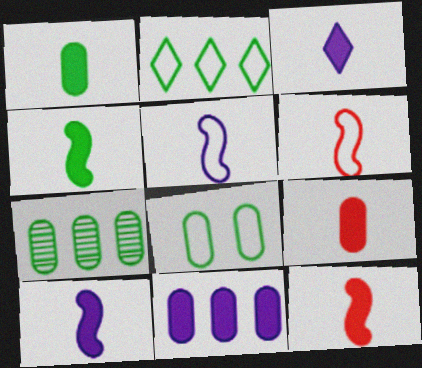[[1, 3, 12], 
[1, 7, 8], 
[3, 4, 9], 
[4, 10, 12]]